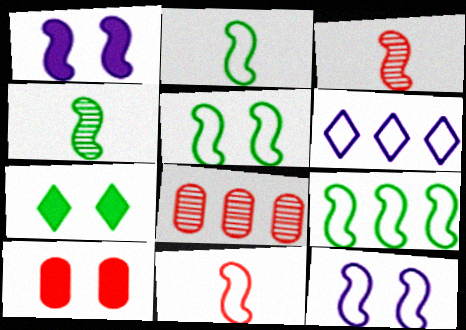[[1, 3, 9], 
[1, 7, 10], 
[2, 5, 9], 
[4, 6, 10], 
[9, 11, 12]]